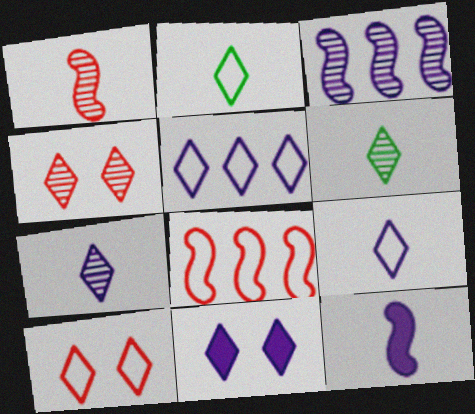[[2, 5, 10], 
[5, 7, 11]]